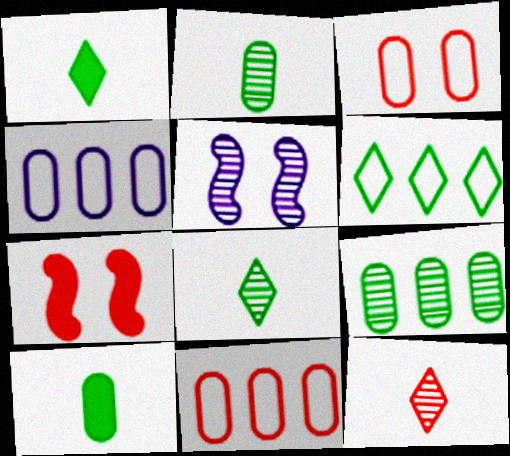[[1, 5, 11], 
[4, 7, 8], 
[5, 9, 12], 
[7, 11, 12]]